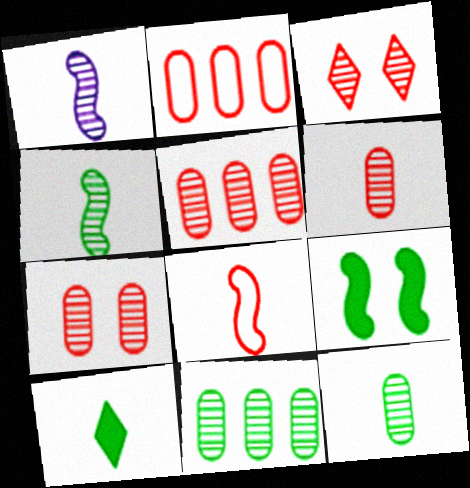[[1, 3, 11], 
[5, 6, 7]]